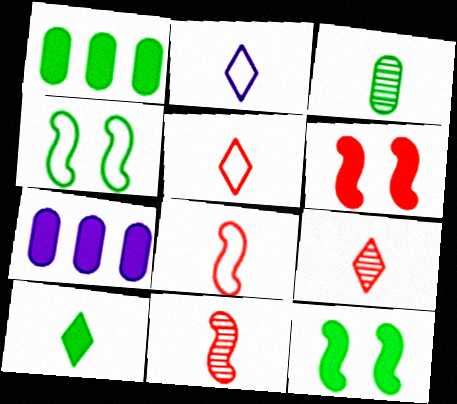[[1, 10, 12], 
[2, 9, 10], 
[4, 7, 9], 
[6, 7, 10]]